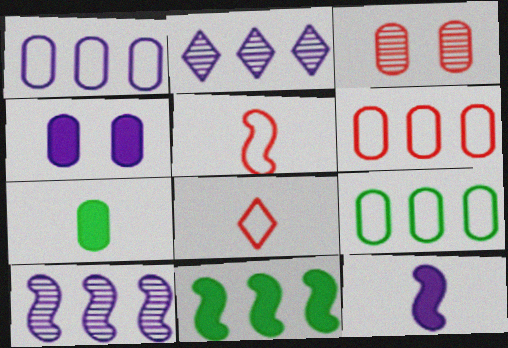[[1, 3, 7], 
[1, 6, 9], 
[2, 6, 11]]